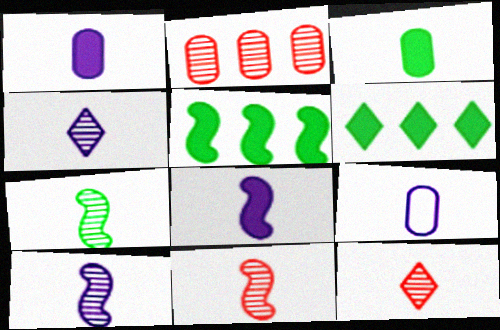[[4, 8, 9], 
[7, 10, 11]]